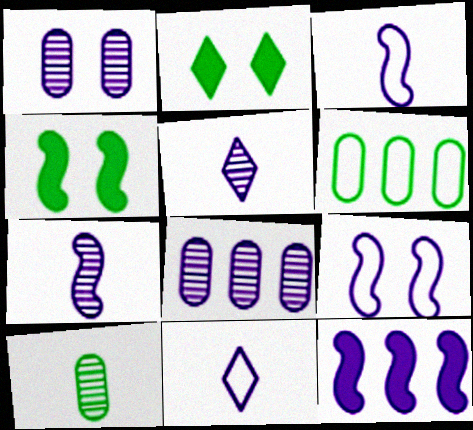[[1, 11, 12], 
[7, 9, 12]]